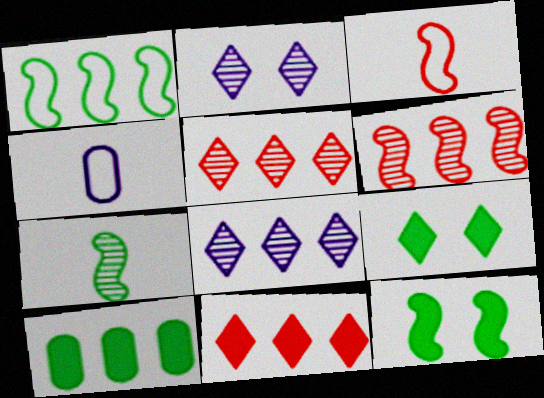[[1, 7, 12], 
[2, 3, 10], 
[4, 5, 12], 
[4, 6, 9]]